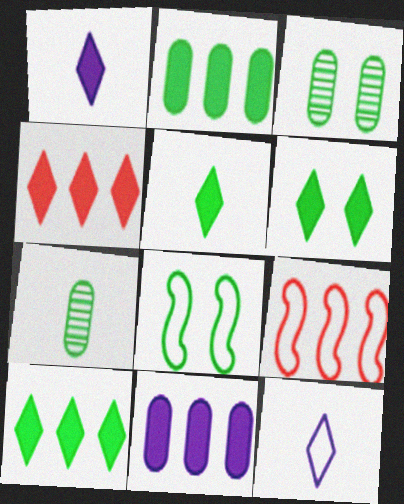[[1, 3, 9], 
[1, 4, 6], 
[3, 6, 8], 
[5, 6, 10], 
[7, 8, 10]]